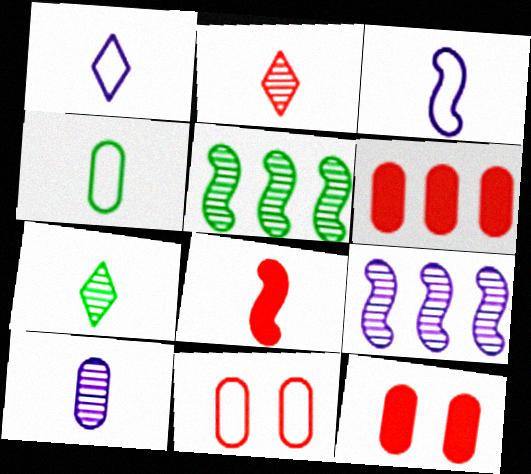[[1, 5, 12]]